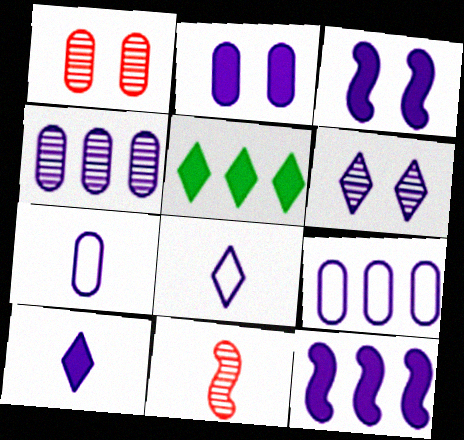[[2, 4, 7], 
[2, 10, 12], 
[3, 4, 8], 
[6, 7, 12]]